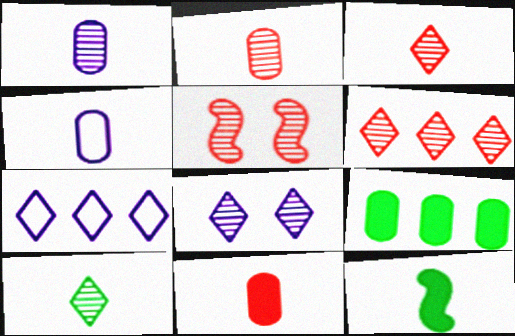[[2, 5, 6], 
[3, 4, 12], 
[6, 8, 10]]